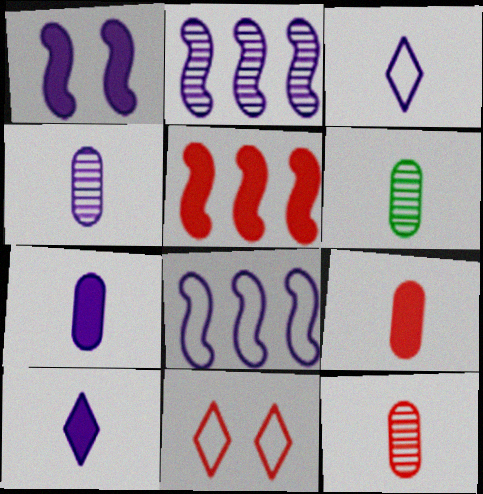[[4, 6, 12], 
[5, 11, 12]]